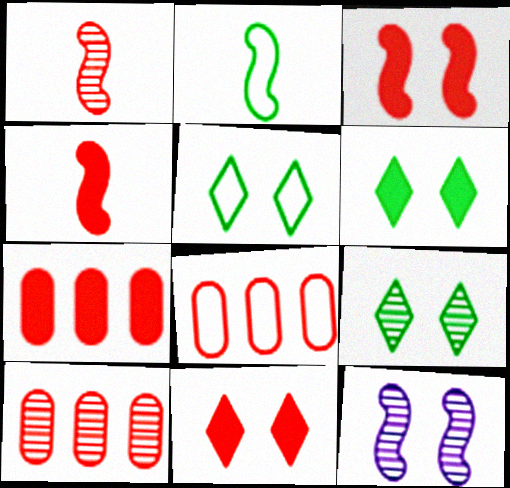[[1, 8, 11], 
[4, 7, 11], 
[5, 6, 9], 
[7, 8, 10]]